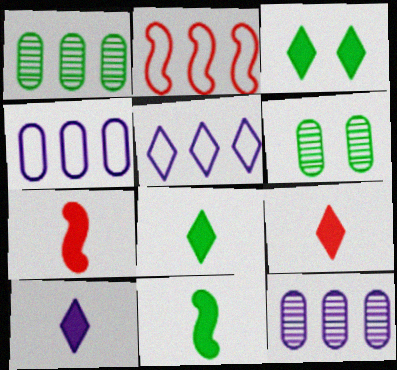[[2, 6, 10], 
[5, 6, 7], 
[8, 9, 10]]